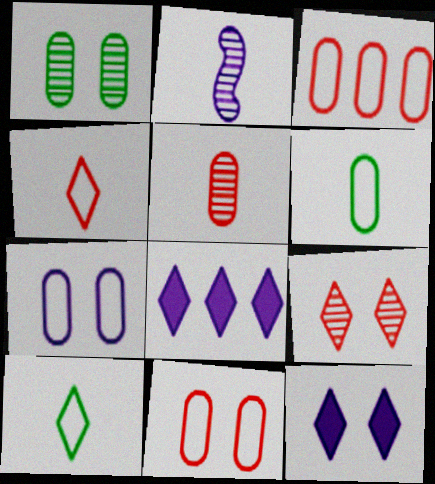[[2, 7, 8], 
[3, 6, 7], 
[8, 9, 10]]